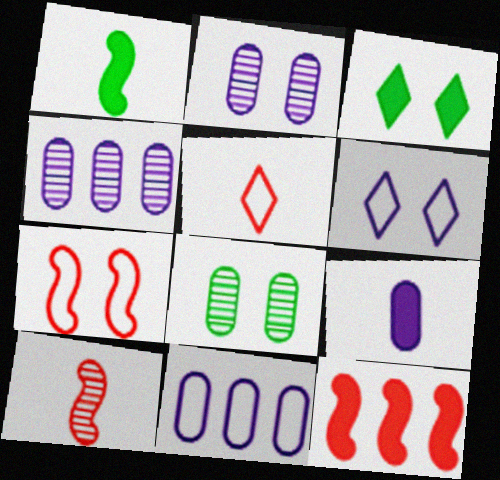[[2, 3, 7], 
[2, 9, 11], 
[3, 9, 12], 
[3, 10, 11], 
[7, 10, 12]]